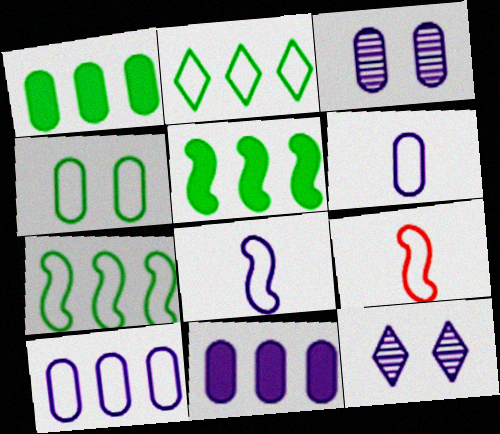[[1, 9, 12], 
[3, 6, 11], 
[8, 11, 12]]